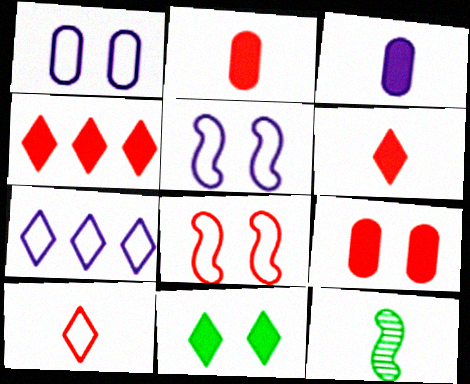[[1, 4, 12], 
[3, 10, 12], 
[7, 9, 12]]